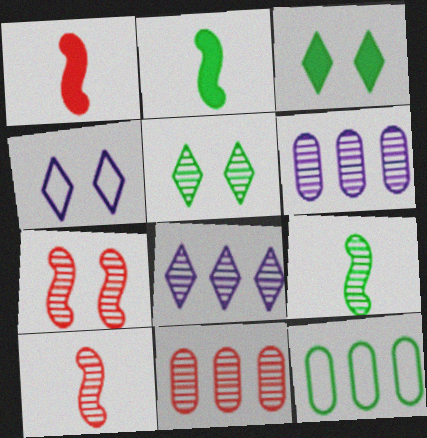[[2, 4, 11], 
[2, 5, 12], 
[3, 9, 12], 
[5, 6, 10]]